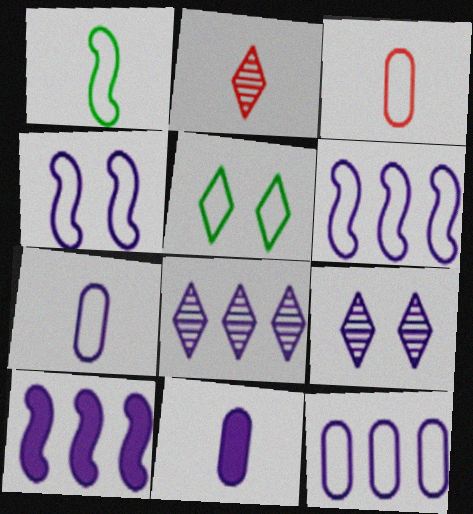[[1, 2, 11], 
[3, 5, 6], 
[4, 8, 11], 
[6, 9, 11], 
[7, 9, 10], 
[8, 10, 12]]